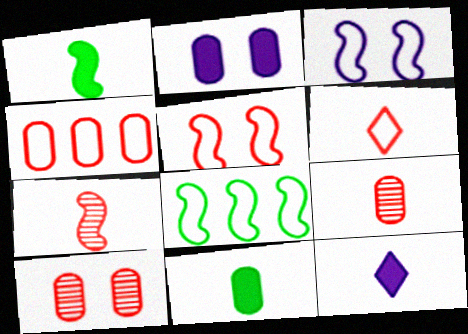[[4, 5, 6], 
[8, 10, 12]]